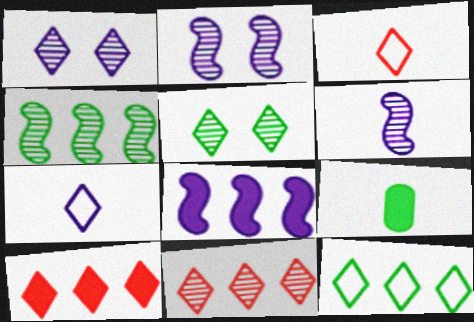[[3, 6, 9], 
[5, 7, 10]]